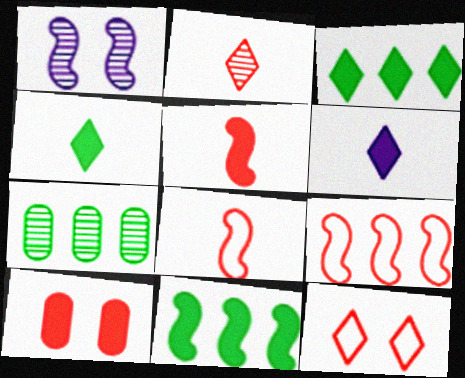[[1, 2, 7], 
[1, 8, 11], 
[2, 9, 10], 
[6, 10, 11]]